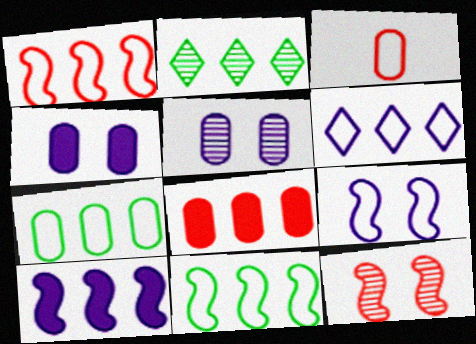[[1, 6, 7]]